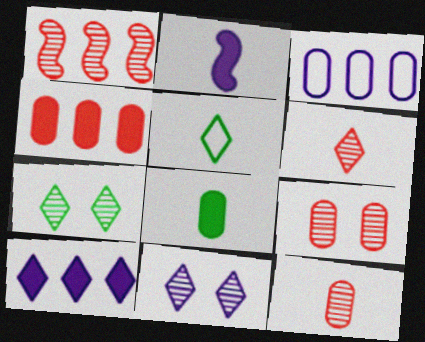[[1, 6, 9], 
[2, 3, 11], 
[2, 5, 12], 
[3, 8, 9]]